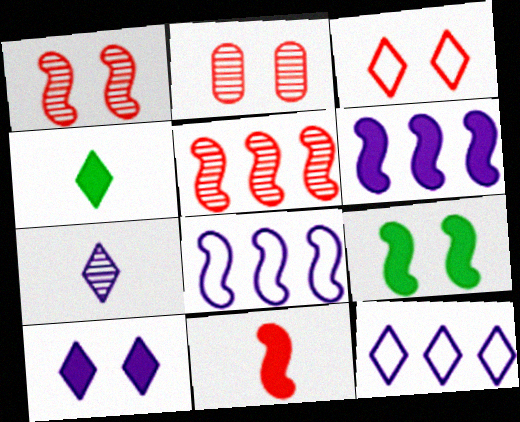[[2, 4, 8], 
[6, 9, 11], 
[7, 10, 12]]